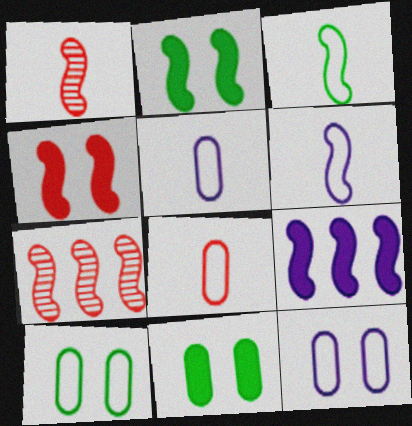[[2, 6, 7]]